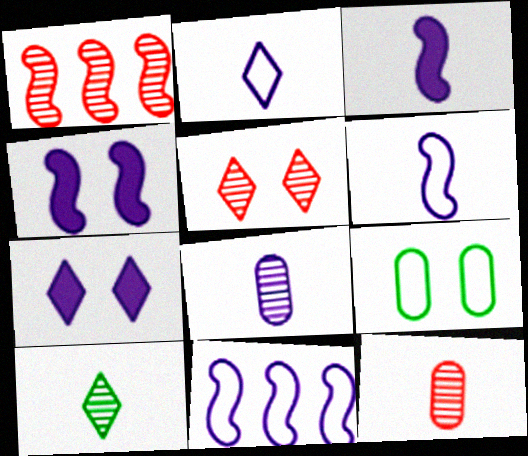[[1, 5, 12], 
[2, 3, 8], 
[4, 5, 9], 
[7, 8, 11]]